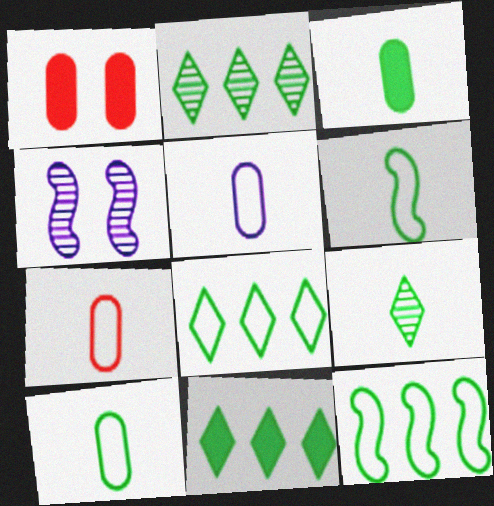[[2, 8, 11], 
[3, 6, 9], 
[4, 7, 11], 
[5, 7, 10]]